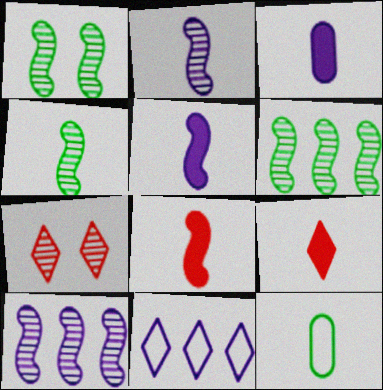[[1, 4, 6], 
[2, 9, 12]]